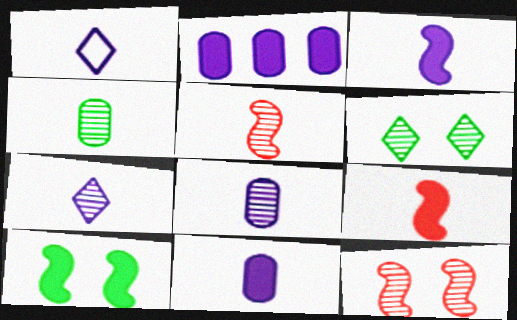[[1, 3, 8], 
[1, 4, 9], 
[4, 5, 7]]